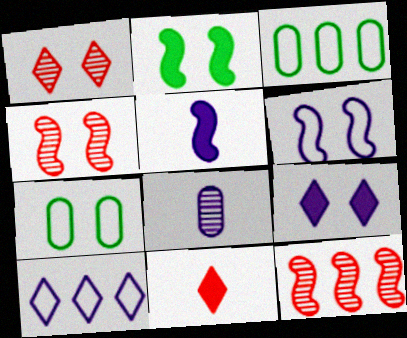[[1, 3, 5], 
[2, 4, 6], 
[4, 7, 9]]